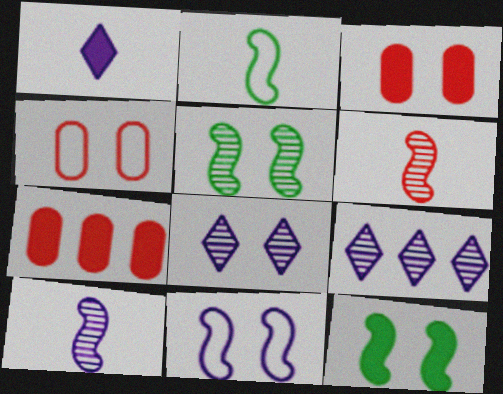[[1, 7, 12], 
[2, 3, 9], 
[2, 7, 8], 
[4, 8, 12]]